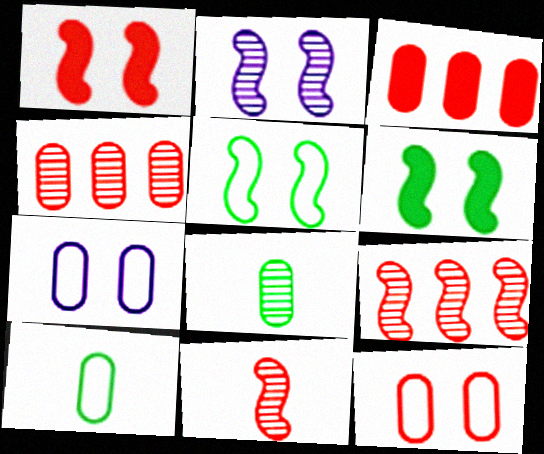[[1, 2, 5], 
[3, 7, 8]]